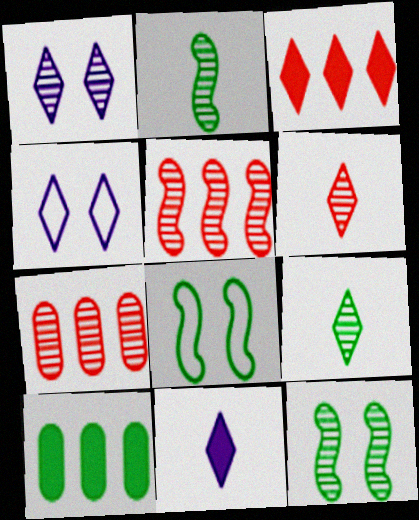[[1, 2, 7], 
[3, 4, 9], 
[7, 8, 11], 
[8, 9, 10]]